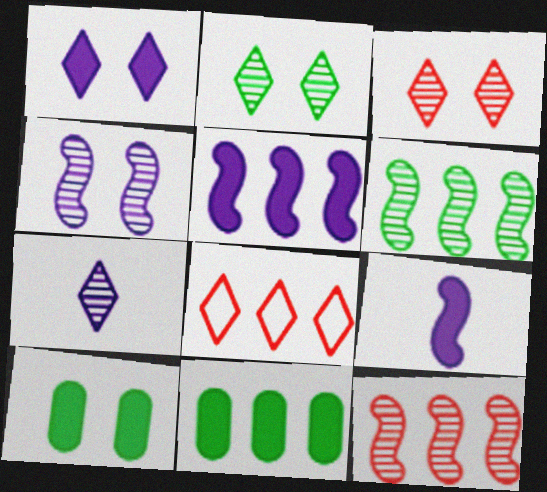[]